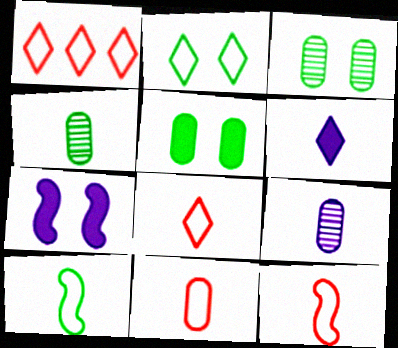[[1, 4, 7], 
[4, 6, 12], 
[8, 11, 12]]